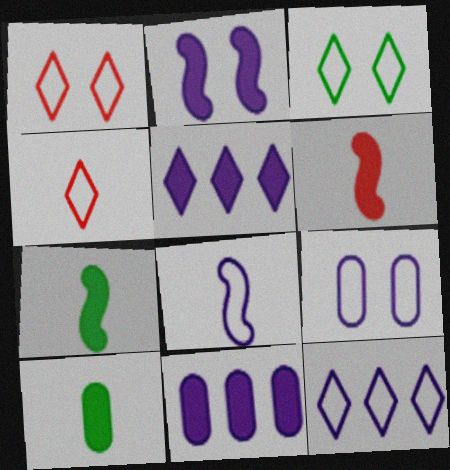[[3, 4, 12], 
[8, 9, 12]]